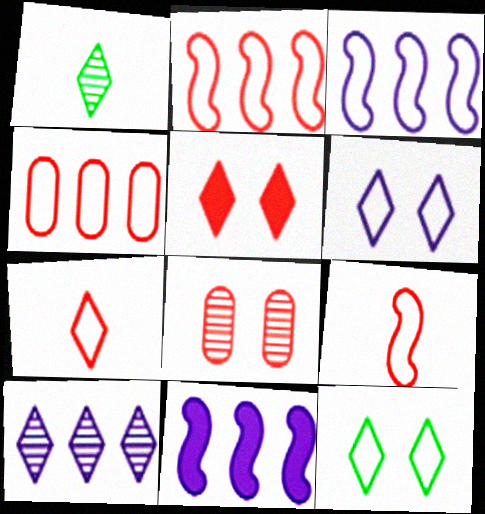[]